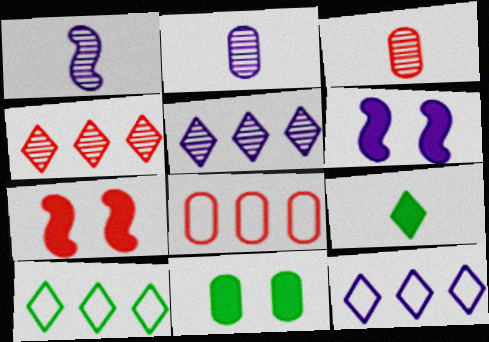[[2, 6, 12], 
[2, 7, 10], 
[2, 8, 11], 
[3, 6, 10]]